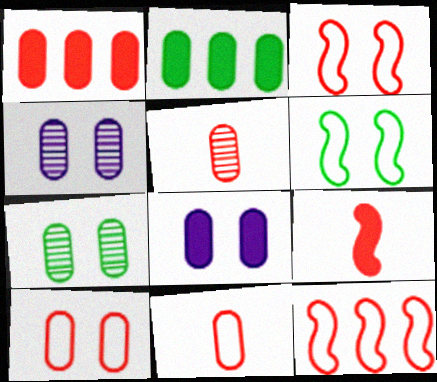[[1, 5, 10], 
[2, 4, 11], 
[7, 8, 10]]